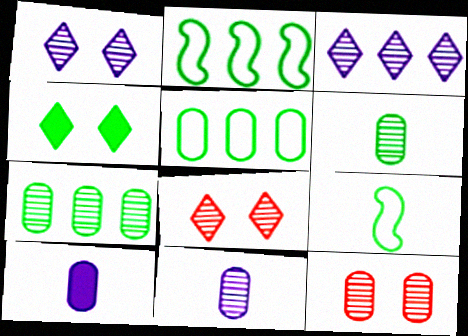[[2, 4, 6], 
[2, 8, 10], 
[4, 7, 9], 
[5, 10, 12], 
[7, 11, 12]]